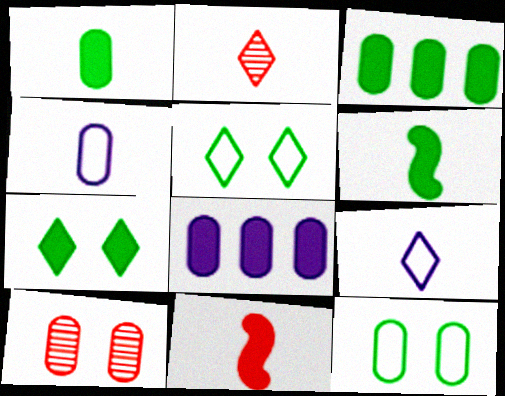[[2, 4, 6], 
[3, 4, 10], 
[3, 6, 7], 
[7, 8, 11]]